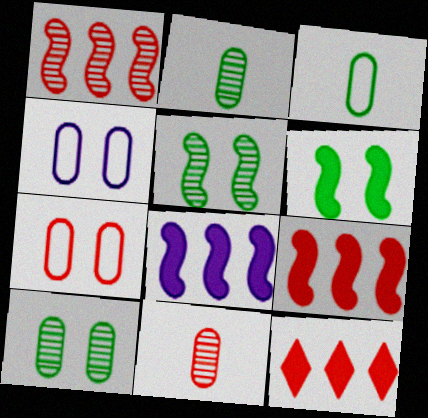[]